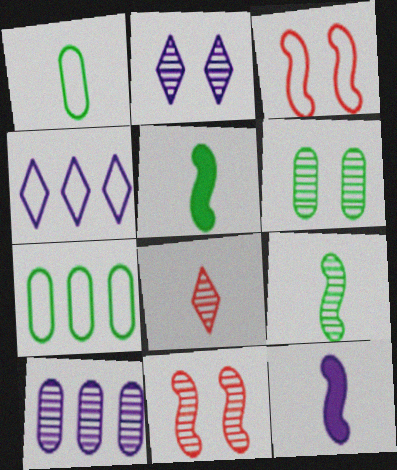[[1, 3, 4], 
[1, 8, 12], 
[2, 6, 11]]